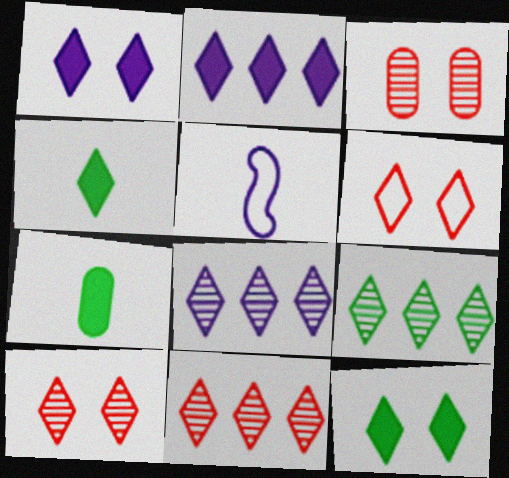[[4, 6, 8], 
[8, 9, 11]]